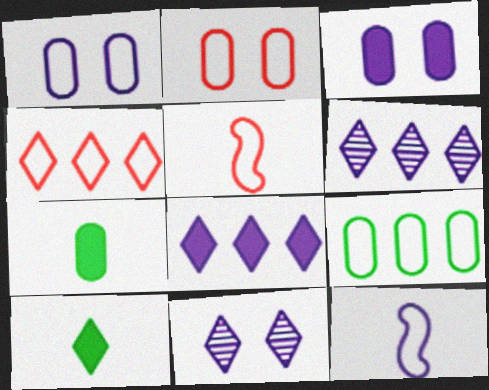[[2, 4, 5], 
[3, 6, 12], 
[4, 10, 11]]